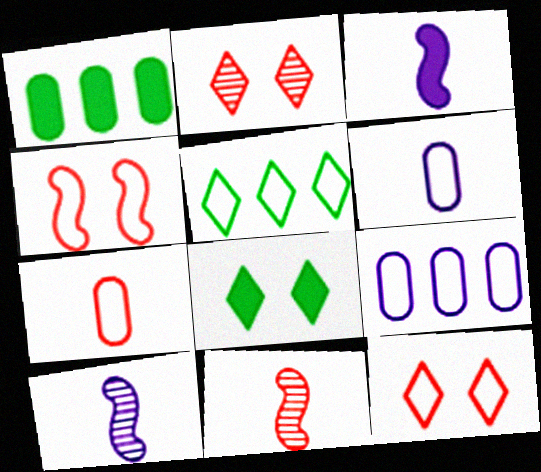[[1, 10, 12], 
[4, 5, 6], 
[8, 9, 11]]